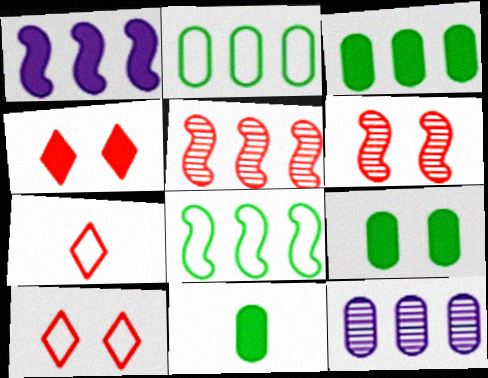[[1, 4, 11], 
[1, 5, 8], 
[3, 9, 11]]